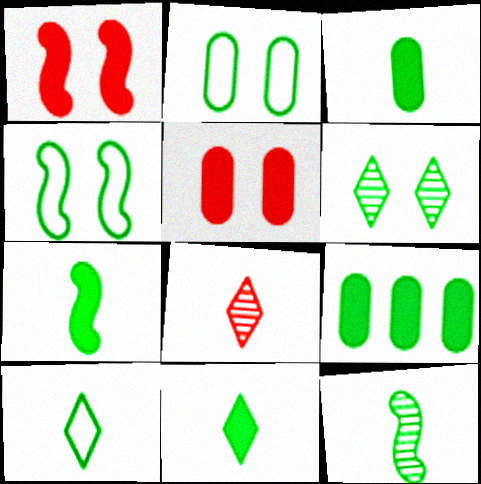[[3, 7, 11], 
[3, 10, 12]]